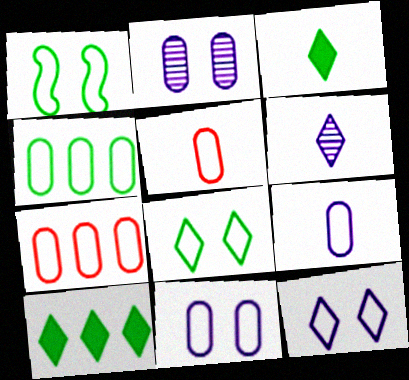[[4, 5, 11]]